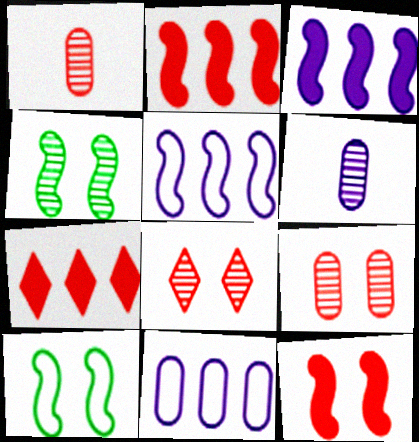[[6, 7, 10]]